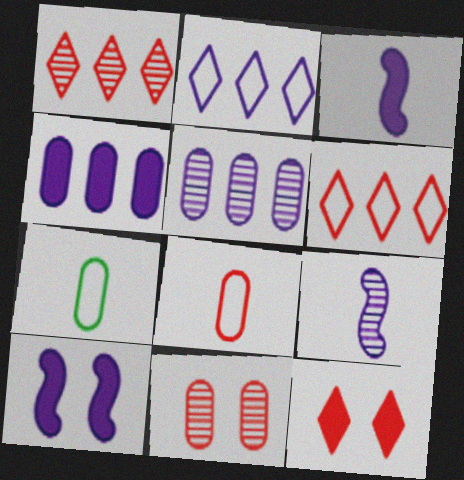[[1, 7, 10], 
[4, 7, 11]]